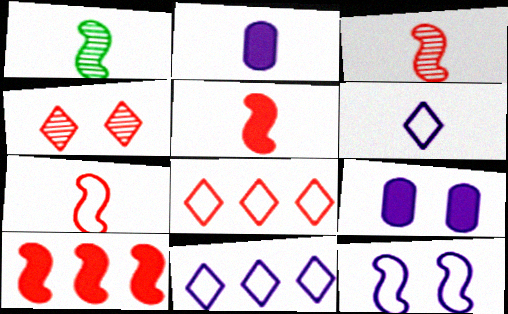[[1, 8, 9], 
[1, 10, 12], 
[3, 5, 7]]